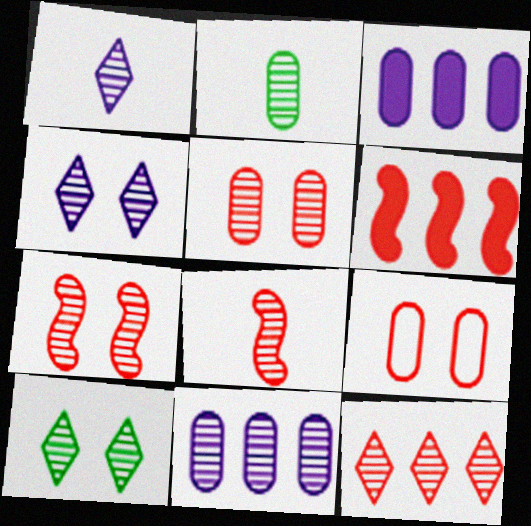[[1, 2, 8], 
[1, 10, 12], 
[2, 3, 9], 
[2, 5, 11], 
[5, 8, 12], 
[8, 10, 11]]